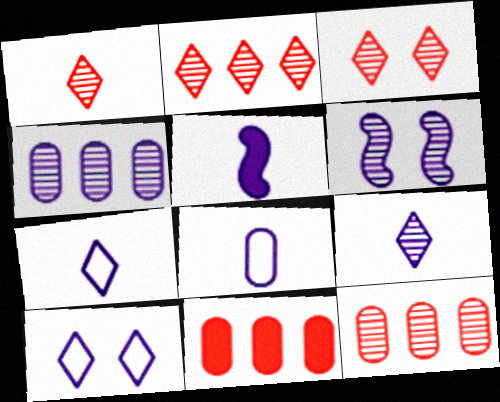[[1, 2, 3], 
[4, 5, 10], 
[4, 6, 9], 
[5, 8, 9]]